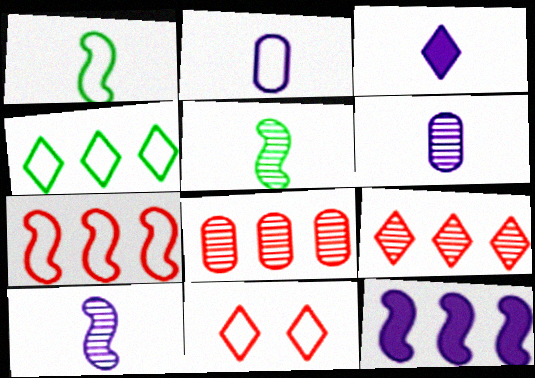[[2, 3, 10], 
[4, 8, 12]]